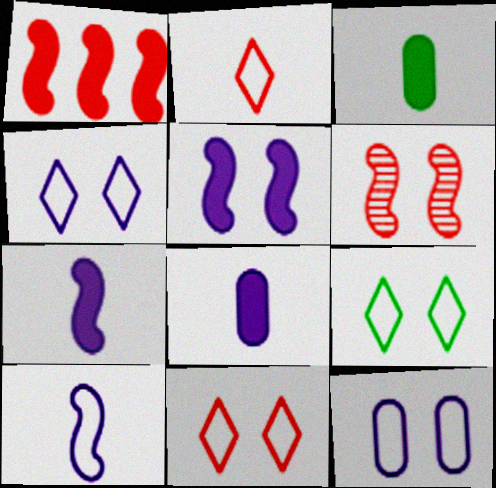[[4, 9, 11]]